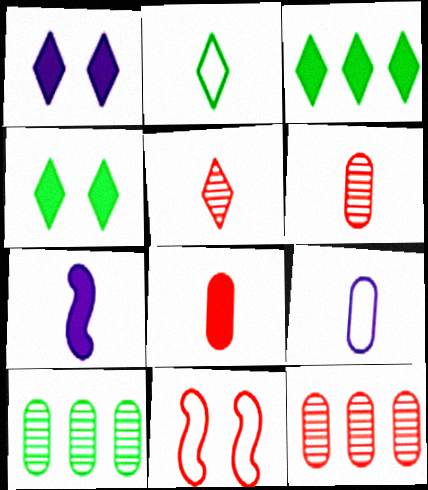[[2, 6, 7]]